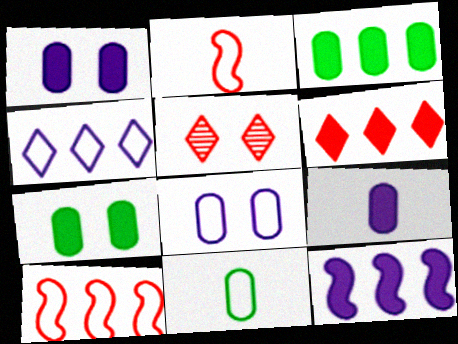[[3, 6, 12], 
[5, 11, 12]]